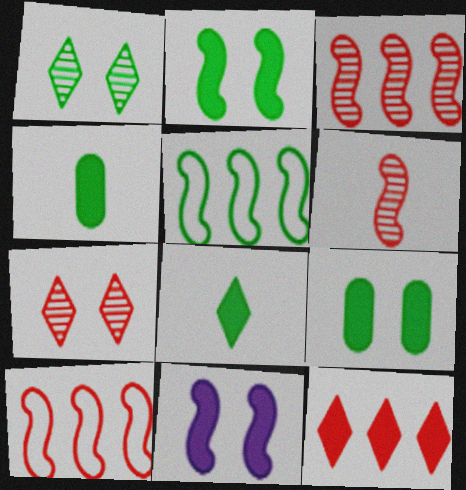[[1, 4, 5], 
[4, 11, 12], 
[5, 6, 11]]